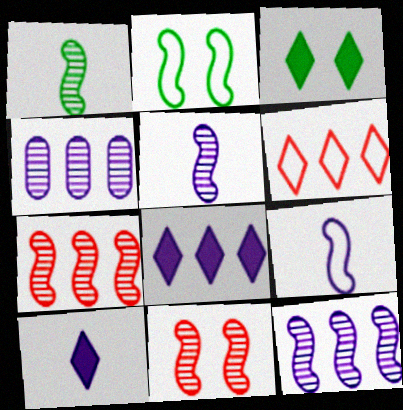[[1, 11, 12]]